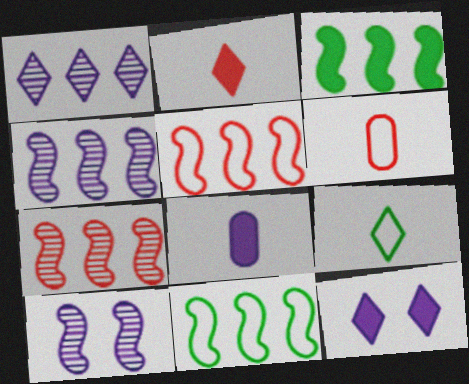[[3, 4, 5]]